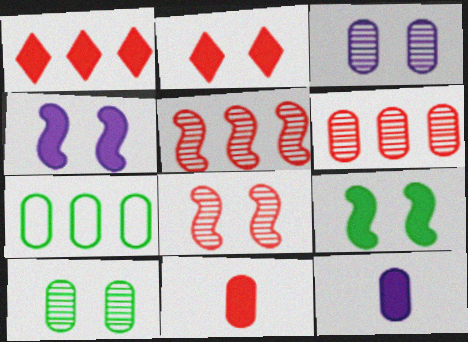[[1, 9, 12], 
[3, 7, 11]]